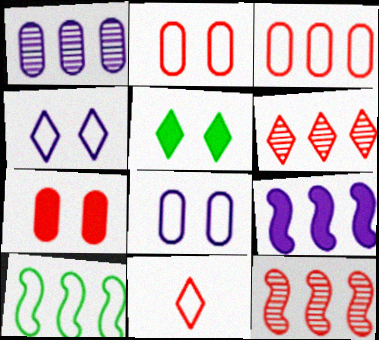[[7, 11, 12], 
[8, 10, 11], 
[9, 10, 12]]